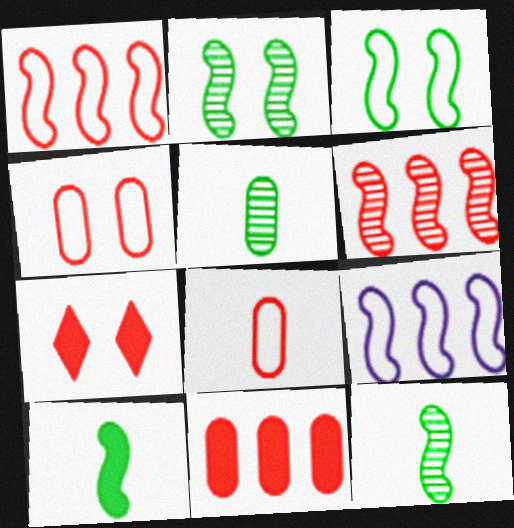[[5, 7, 9], 
[6, 7, 8]]